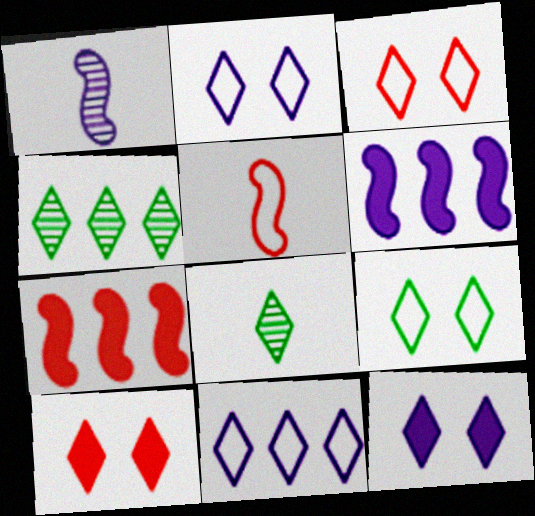[[2, 3, 9], 
[8, 10, 11]]